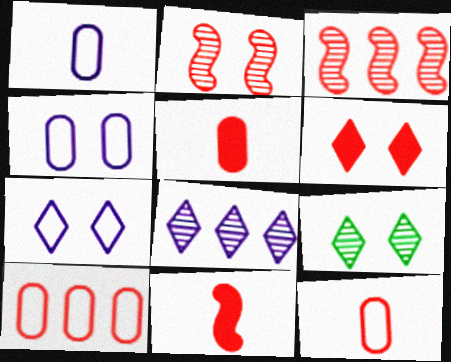[[3, 6, 12], 
[6, 7, 9]]